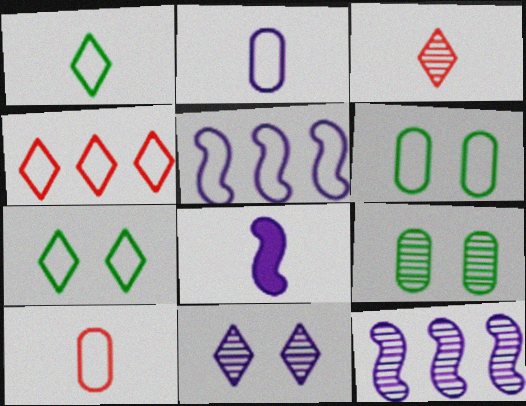[[3, 9, 12], 
[4, 8, 9], 
[5, 7, 10]]